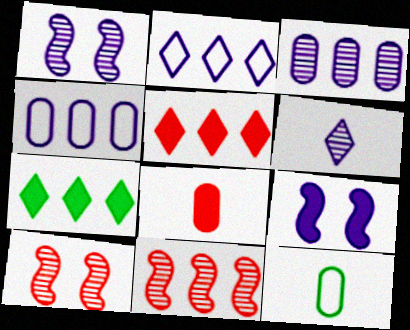[[1, 3, 6], 
[1, 5, 12], 
[4, 6, 9], 
[4, 7, 11], 
[7, 8, 9]]